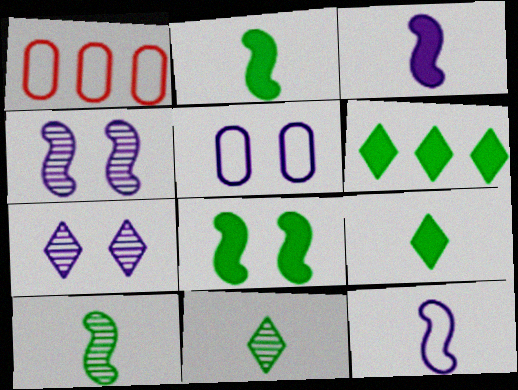[[1, 2, 7], 
[1, 4, 9]]